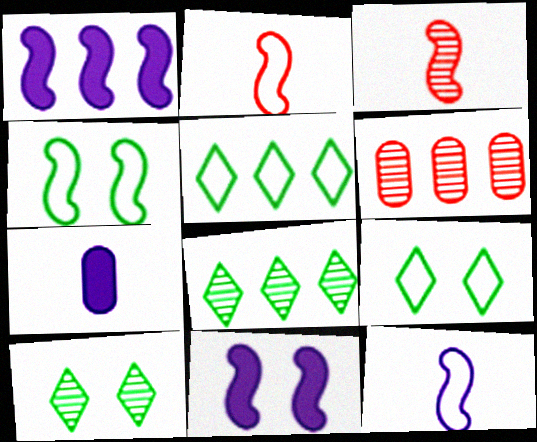[[1, 3, 4], 
[1, 5, 6]]